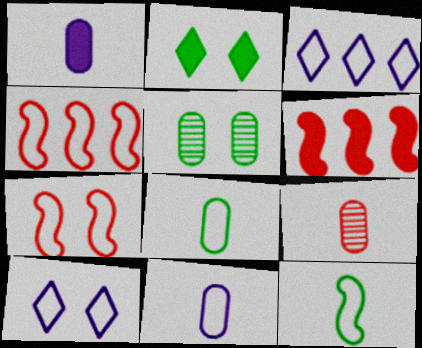[[1, 2, 6], 
[1, 8, 9], 
[3, 7, 8], 
[4, 8, 10]]